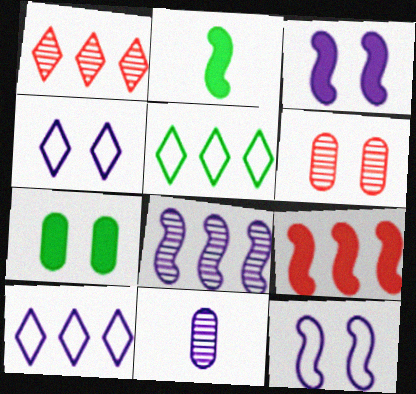[[2, 3, 9], 
[2, 6, 10], 
[3, 10, 11]]